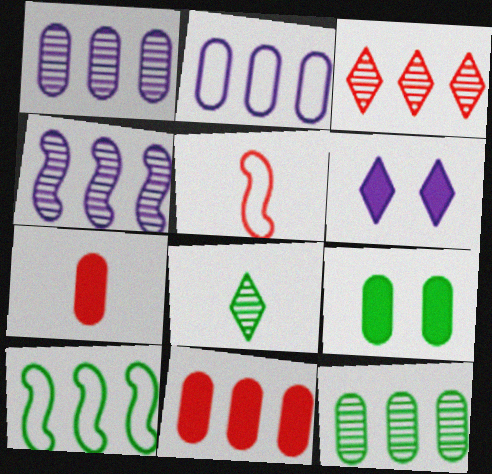[[2, 11, 12], 
[3, 4, 12], 
[5, 6, 12], 
[8, 9, 10]]